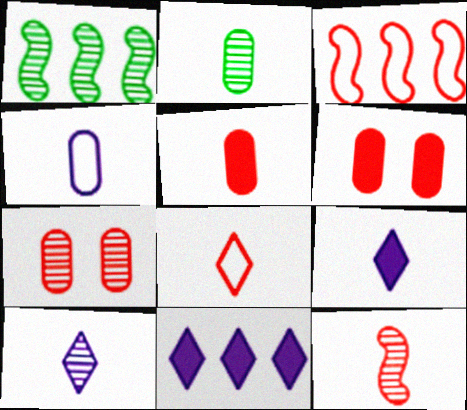[[1, 7, 10], 
[2, 4, 5], 
[2, 10, 12], 
[5, 8, 12]]